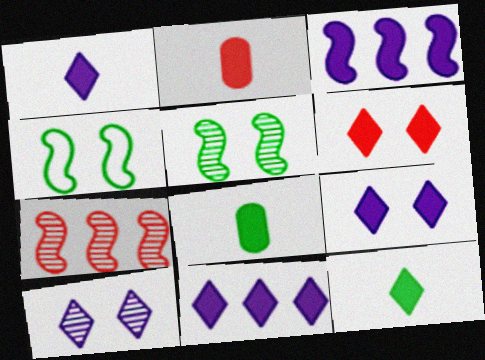[[1, 9, 11], 
[3, 6, 8], 
[6, 11, 12]]